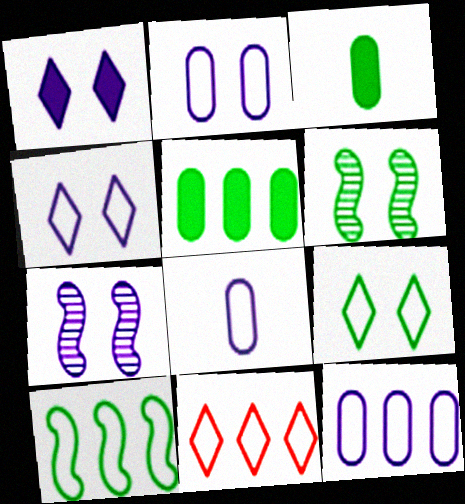[[1, 2, 7], 
[2, 8, 12], 
[3, 7, 11], 
[10, 11, 12]]